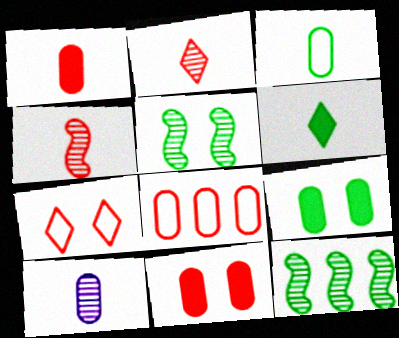[[1, 3, 10], 
[8, 9, 10]]